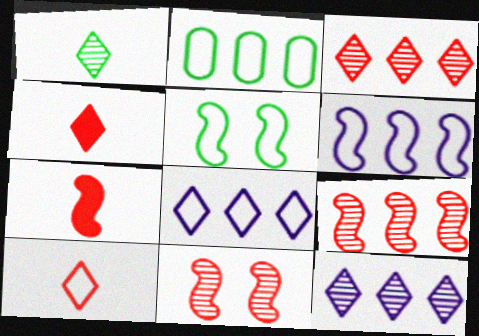[]